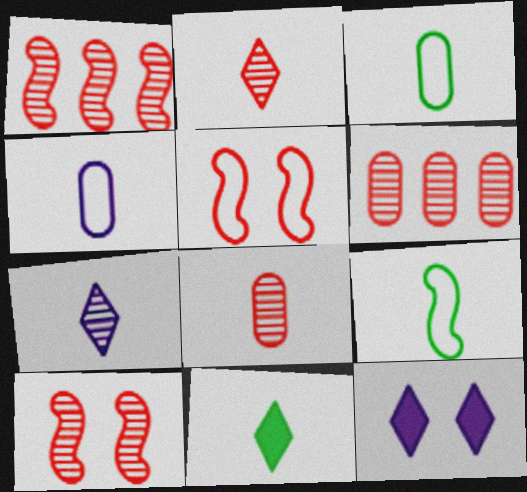[[1, 3, 12], 
[2, 6, 10], 
[6, 9, 12]]